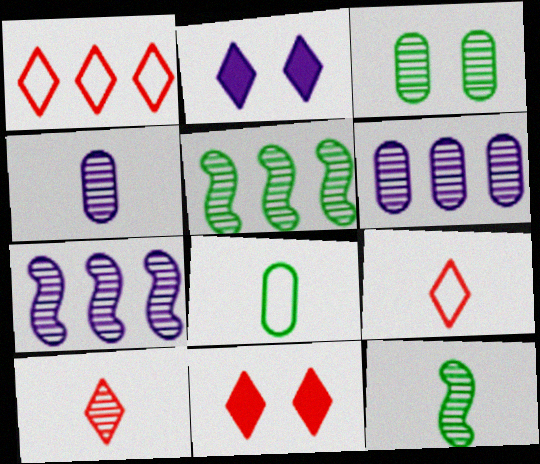[[1, 10, 11], 
[3, 7, 10], 
[4, 10, 12], 
[7, 8, 11]]